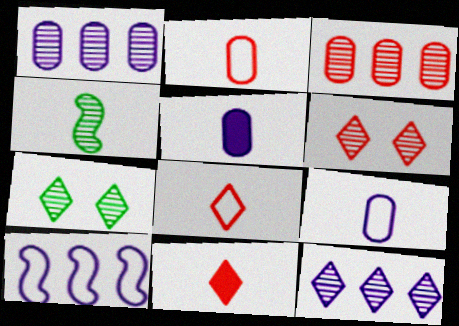[[1, 4, 6], 
[4, 5, 8], 
[4, 9, 11]]